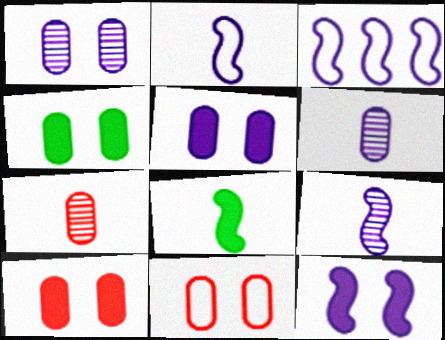[[1, 4, 11], 
[3, 9, 12], 
[4, 5, 10]]